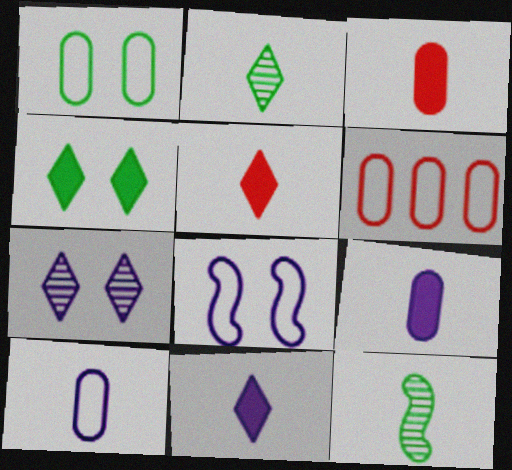[[1, 6, 10], 
[5, 10, 12]]